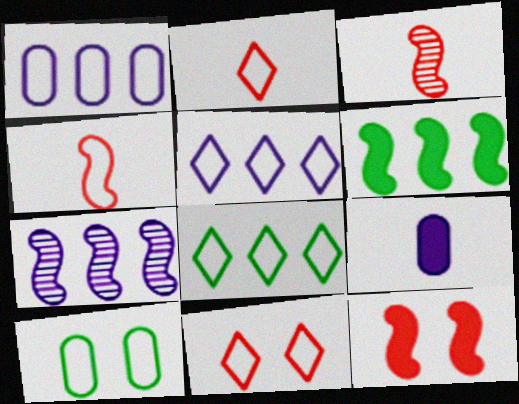[[4, 5, 10]]